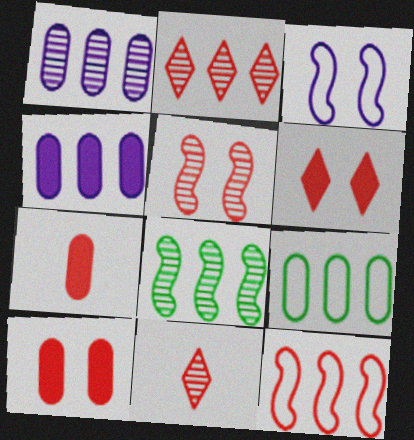[[1, 2, 8], 
[10, 11, 12]]